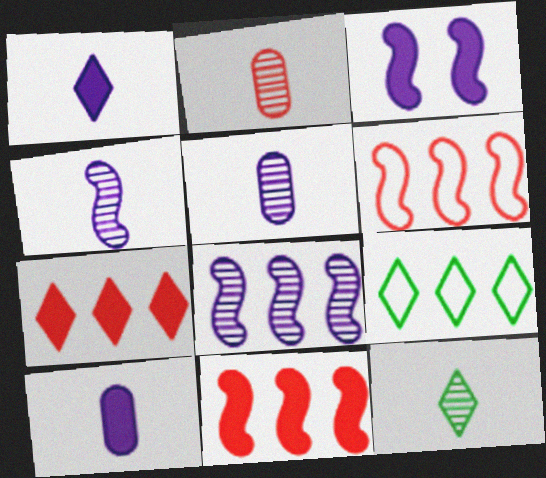[[2, 3, 9], 
[2, 4, 12]]